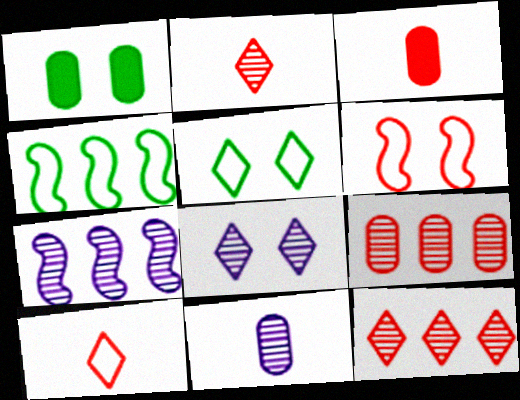[[1, 6, 8], 
[1, 7, 10], 
[3, 4, 8], 
[3, 5, 7], 
[3, 6, 12], 
[7, 8, 11]]